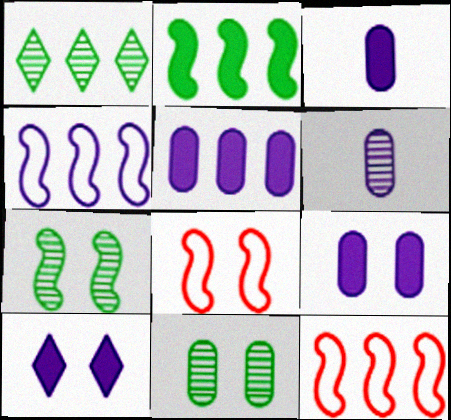[[1, 3, 8], 
[1, 5, 12], 
[3, 5, 9], 
[4, 6, 10], 
[8, 10, 11]]